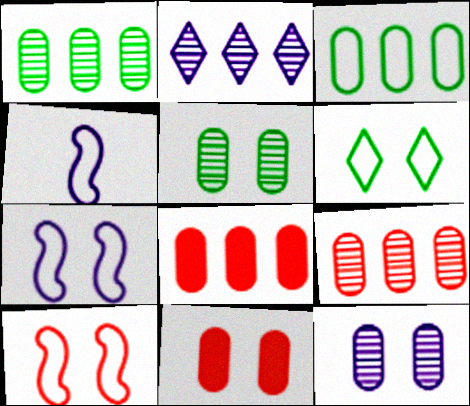[]